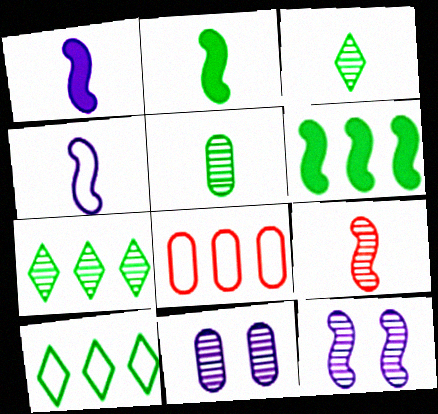[[2, 4, 9], 
[7, 9, 11]]